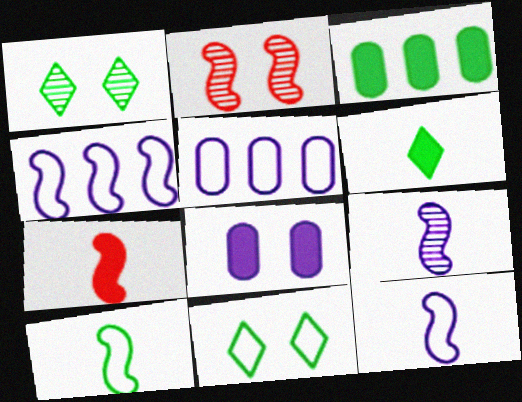[[1, 3, 10], 
[1, 5, 7], 
[2, 5, 6], 
[2, 8, 11], 
[7, 9, 10]]